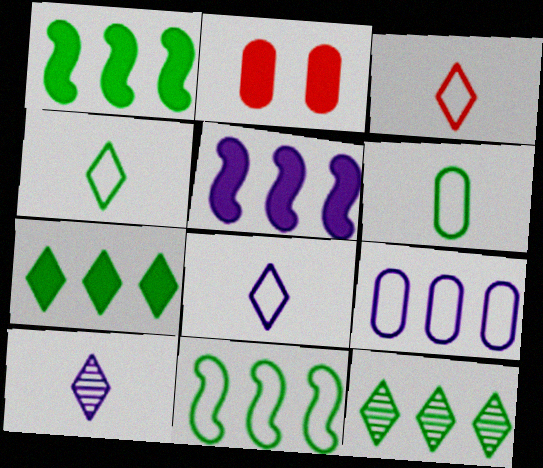[[2, 10, 11], 
[3, 4, 8]]